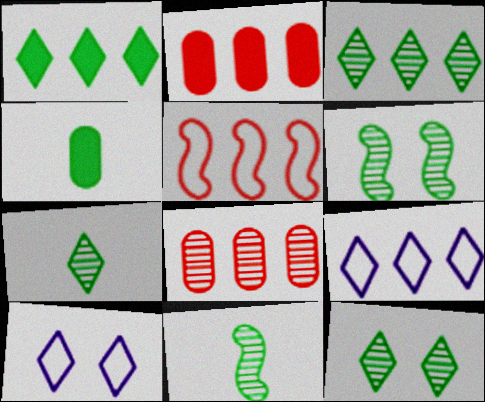[[2, 10, 11], 
[3, 7, 12]]